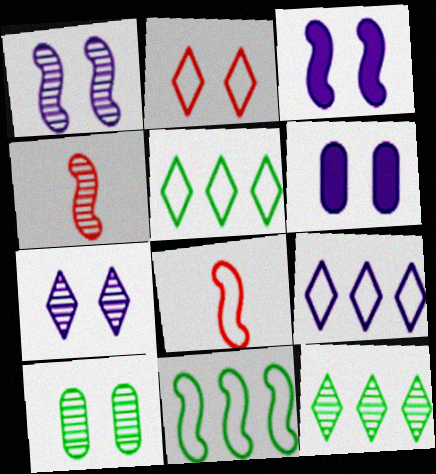[[2, 3, 10], 
[3, 4, 11], 
[4, 5, 6], 
[6, 8, 12]]